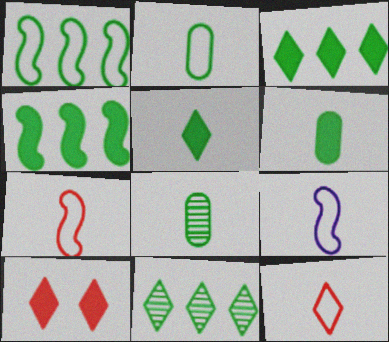[[2, 6, 8], 
[2, 9, 12]]